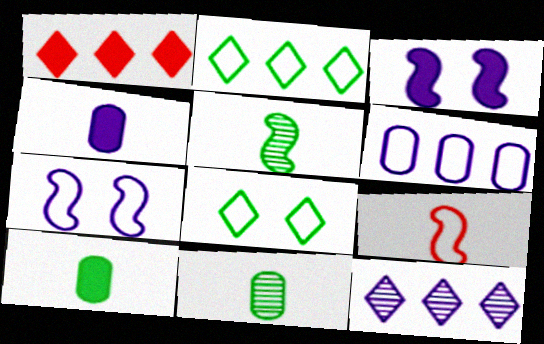[[1, 2, 12], 
[1, 3, 10], 
[1, 7, 11], 
[4, 7, 12], 
[6, 8, 9]]